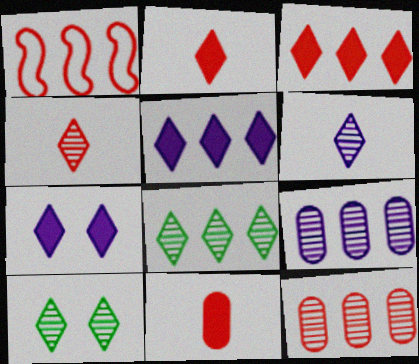[[1, 3, 12]]